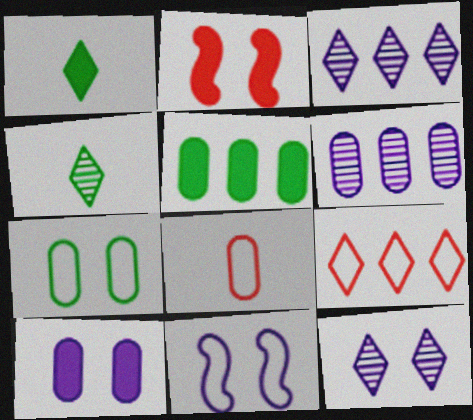[[1, 9, 12], 
[2, 7, 12], 
[10, 11, 12]]